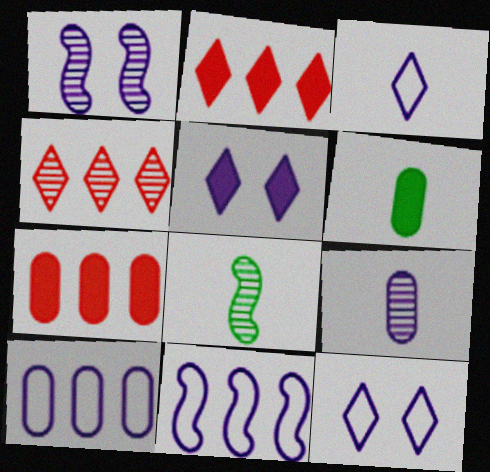[[5, 9, 11], 
[7, 8, 12]]